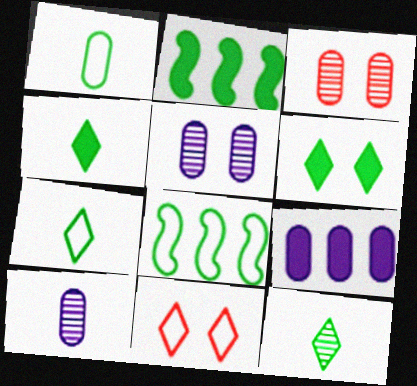[[1, 3, 9], 
[2, 10, 11], 
[4, 7, 12]]